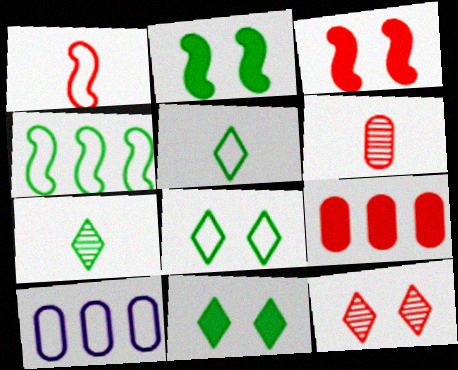[[1, 8, 10], 
[1, 9, 12], 
[3, 7, 10]]